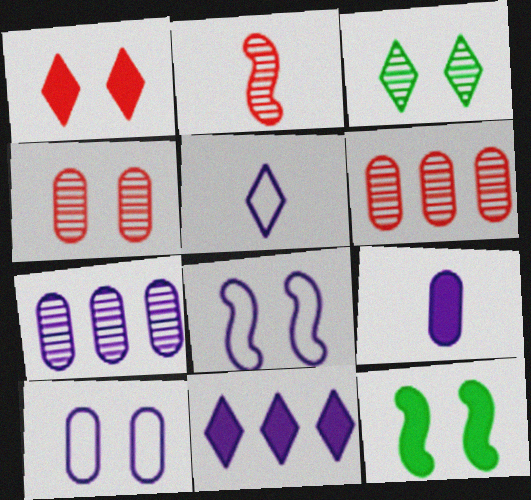[[2, 3, 7], 
[5, 6, 12], 
[7, 9, 10]]